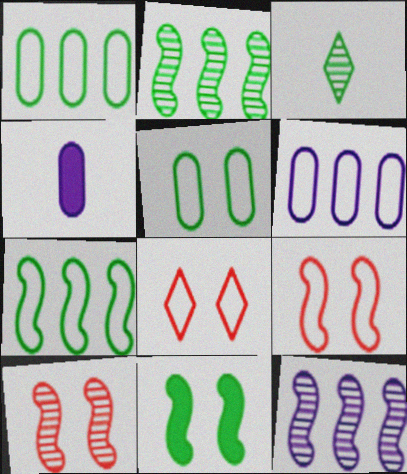[[1, 3, 11], 
[2, 4, 8]]